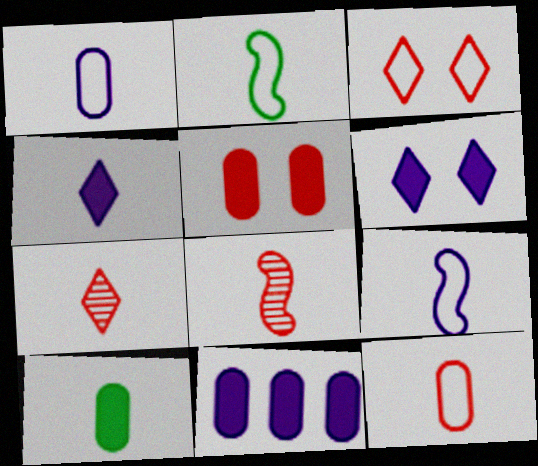[[5, 10, 11], 
[7, 9, 10]]